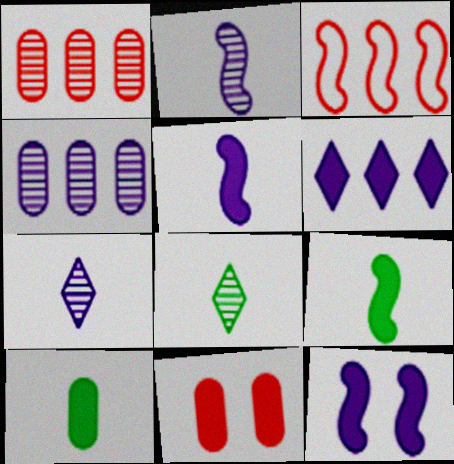[[6, 9, 11]]